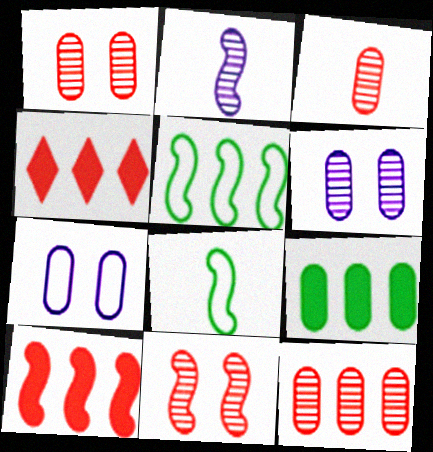[[1, 3, 12], 
[3, 7, 9], 
[4, 6, 8]]